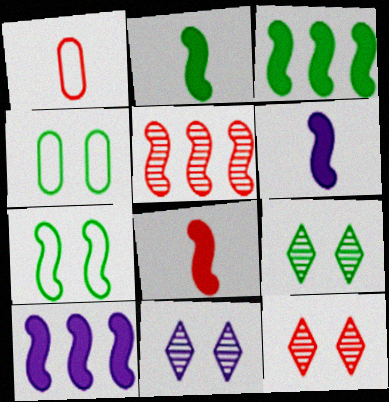[[1, 3, 11], 
[1, 9, 10], 
[2, 6, 8], 
[5, 6, 7], 
[9, 11, 12]]